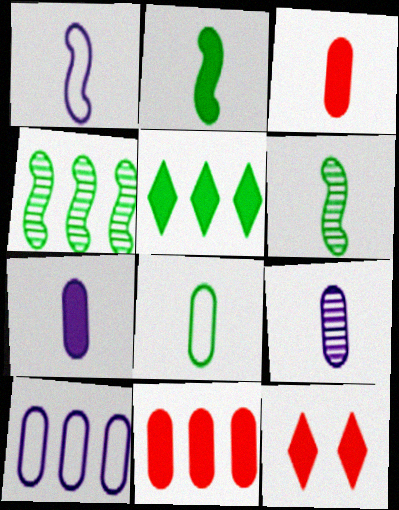[[3, 8, 9], 
[6, 10, 12]]